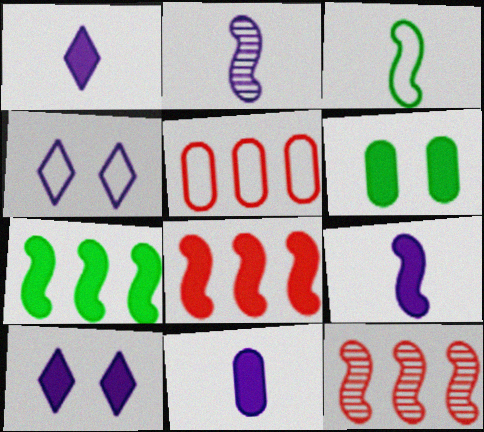[[1, 6, 8], 
[1, 9, 11], 
[3, 4, 5]]